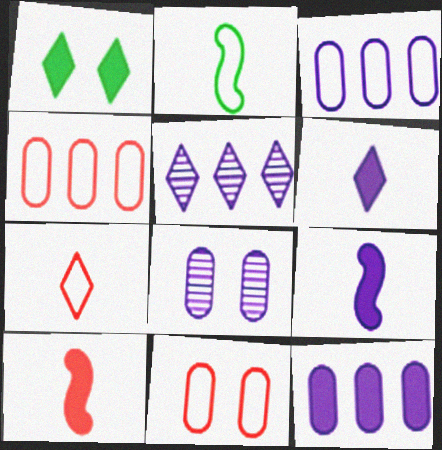[[1, 5, 7], 
[1, 10, 12]]